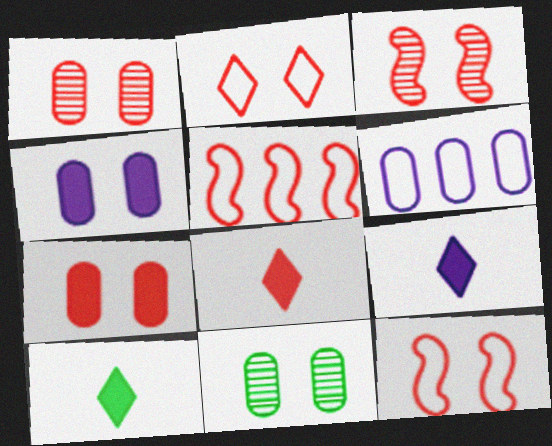[[1, 5, 8], 
[2, 3, 7], 
[3, 6, 10], 
[5, 9, 11], 
[8, 9, 10]]